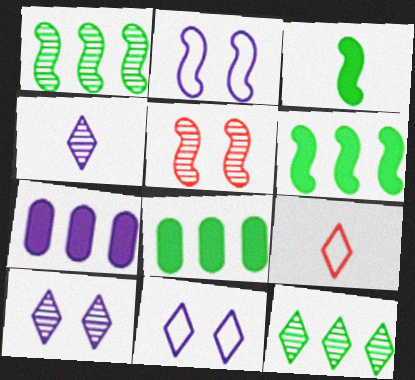[[2, 4, 7]]